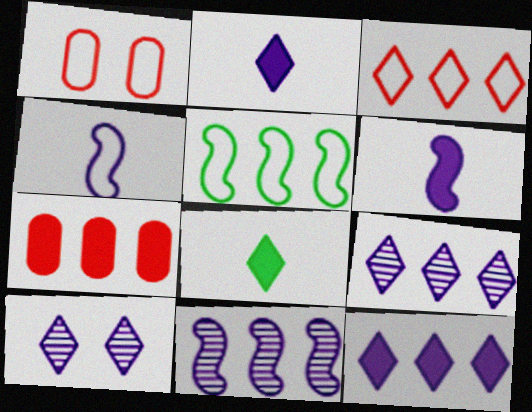[[1, 8, 11], 
[3, 8, 10], 
[5, 7, 9]]